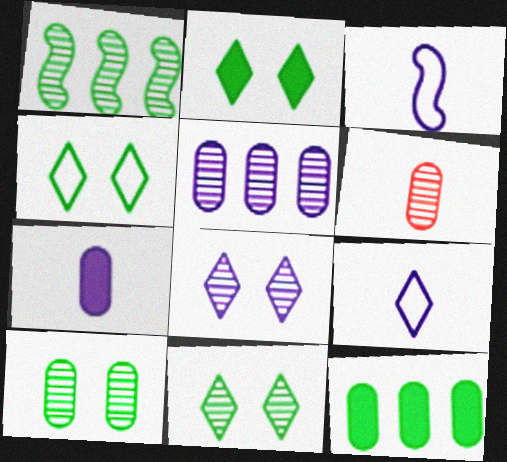[[1, 6, 8], 
[2, 4, 11], 
[5, 6, 10]]